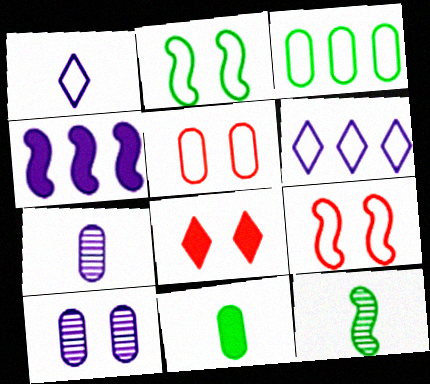[[1, 3, 9], 
[1, 4, 10], 
[2, 8, 10], 
[4, 8, 11], 
[4, 9, 12]]